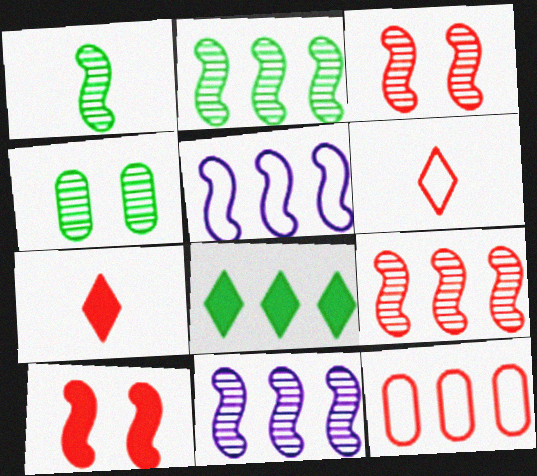[[1, 3, 11], 
[1, 5, 10], 
[2, 9, 11], 
[3, 7, 12], 
[4, 5, 7], 
[8, 11, 12]]